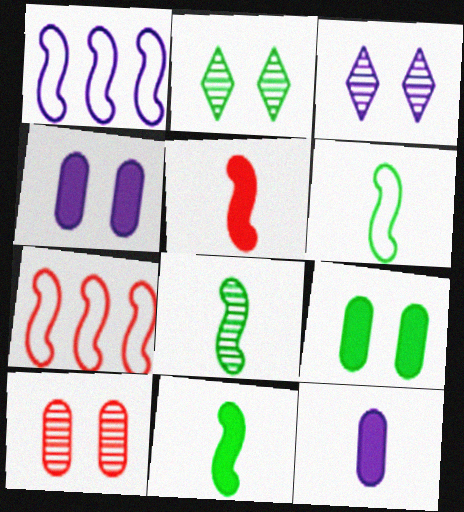[[1, 3, 12], 
[2, 7, 12], 
[6, 8, 11]]